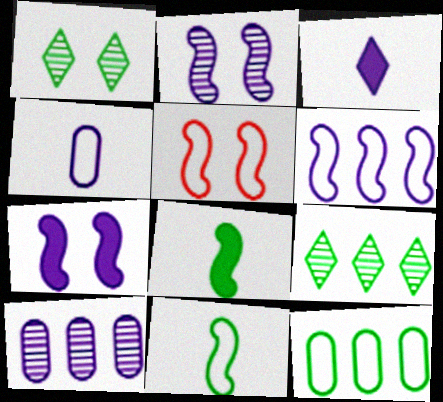[[1, 8, 12], 
[5, 6, 11]]